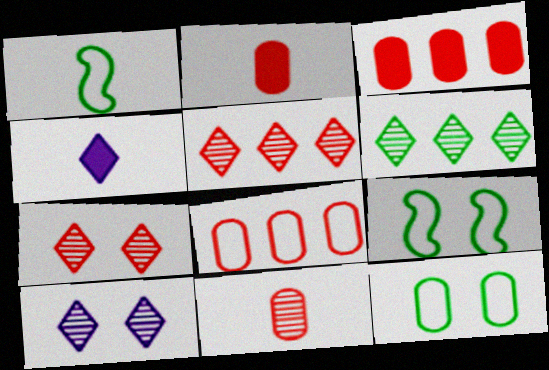[[1, 3, 10], 
[1, 4, 11]]